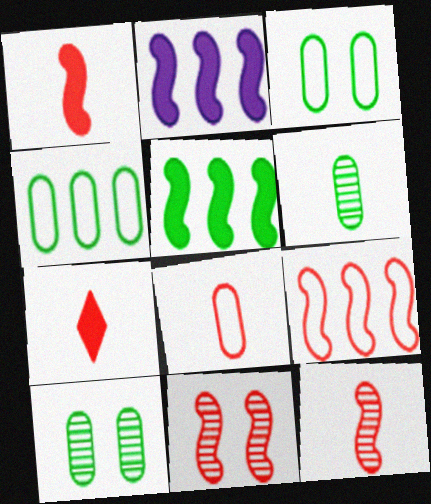[[1, 9, 11], 
[7, 8, 12]]